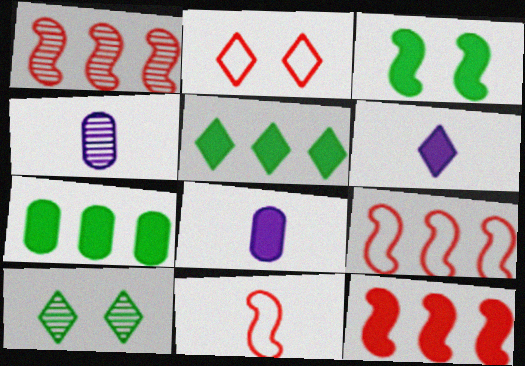[[1, 4, 10], 
[1, 9, 12], 
[8, 9, 10]]